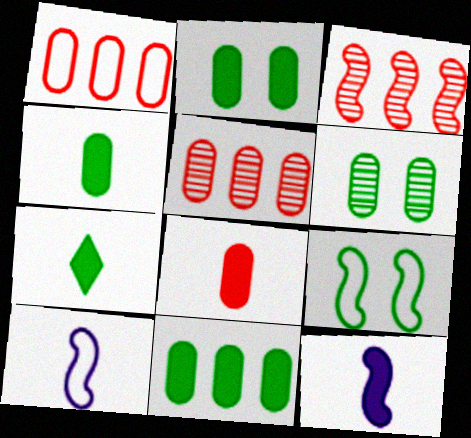[[2, 4, 11], 
[3, 9, 12], 
[7, 8, 12]]